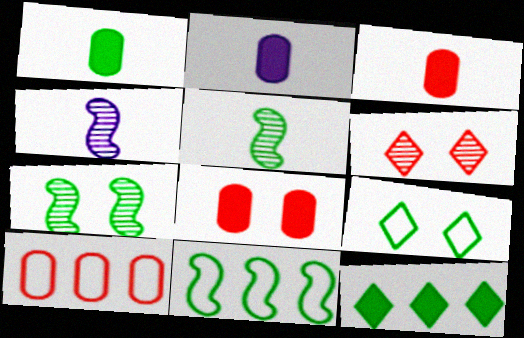[[1, 2, 3], 
[2, 6, 11]]